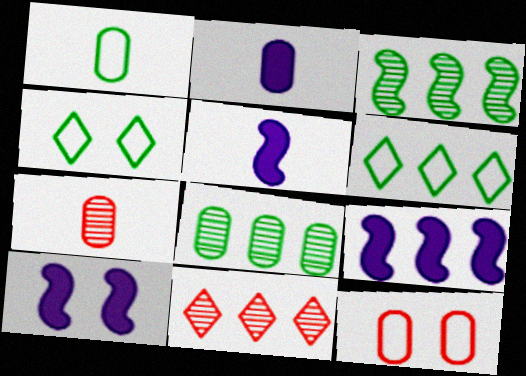[[1, 2, 7], 
[1, 10, 11], 
[2, 8, 12], 
[4, 7, 9], 
[5, 9, 10], 
[6, 7, 10]]